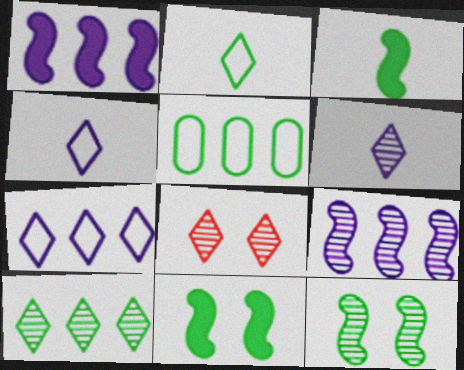[[6, 8, 10]]